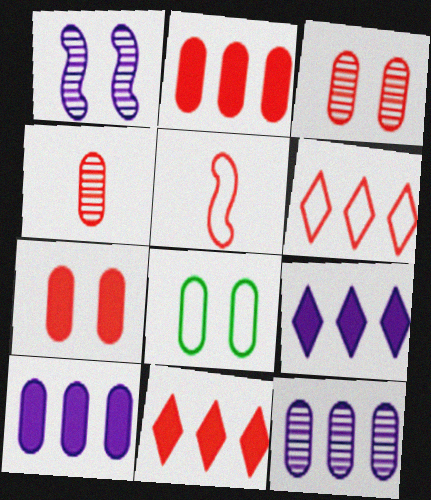[[3, 5, 11], 
[4, 8, 10]]